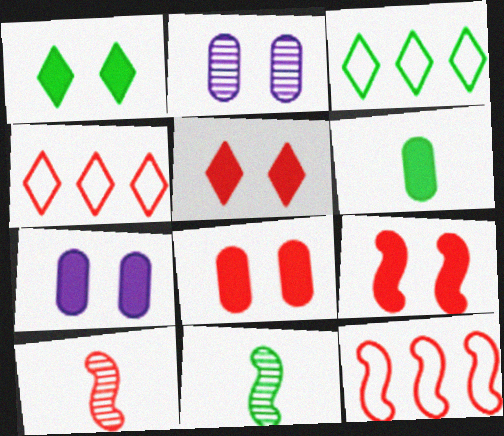[[1, 7, 9], 
[3, 7, 10], 
[4, 7, 11], 
[4, 8, 10], 
[5, 8, 9], 
[9, 10, 12]]